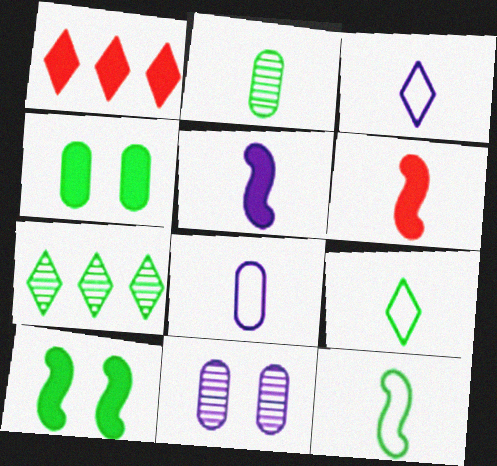[[1, 4, 5], 
[1, 11, 12], 
[2, 3, 6], 
[4, 7, 12]]